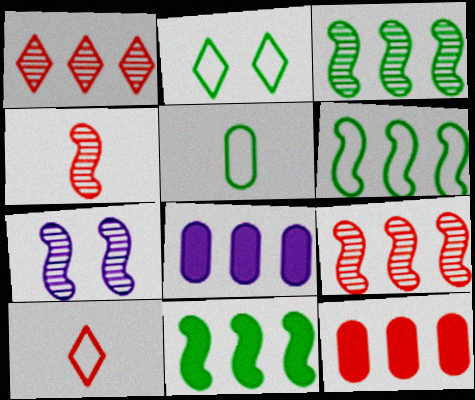[[1, 6, 8], 
[2, 4, 8], 
[2, 5, 6], 
[3, 4, 7], 
[3, 6, 11]]